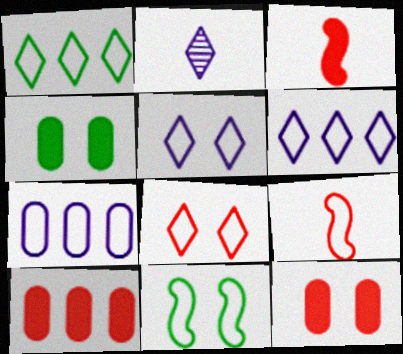[[2, 10, 11]]